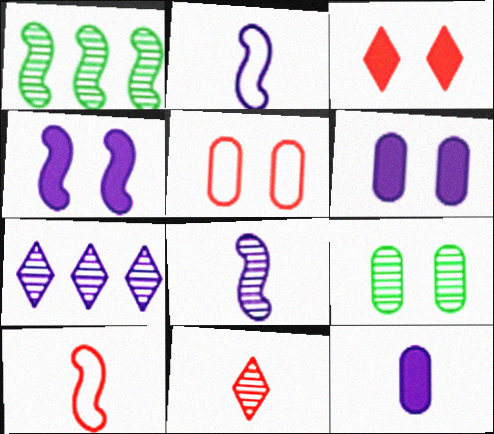[[1, 4, 10], 
[2, 6, 7], 
[5, 6, 9]]